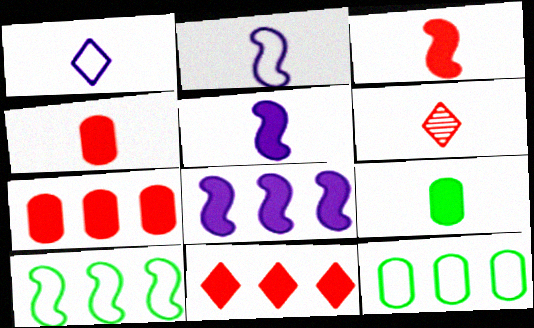[[2, 6, 9]]